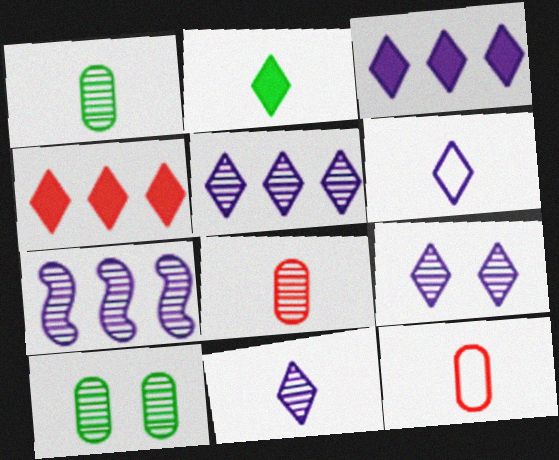[[3, 6, 9], 
[5, 9, 11]]